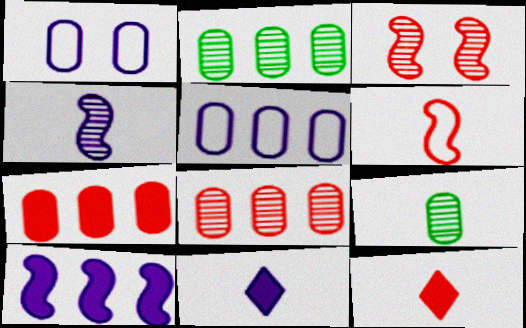[[1, 7, 9], 
[2, 5, 7], 
[6, 9, 11]]